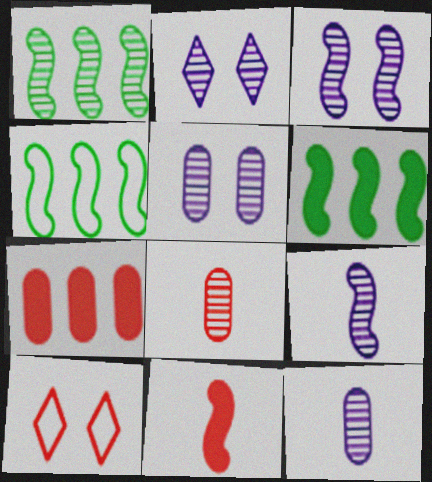[[1, 2, 8], 
[1, 4, 6], 
[2, 3, 5], 
[3, 4, 11], 
[6, 10, 12]]